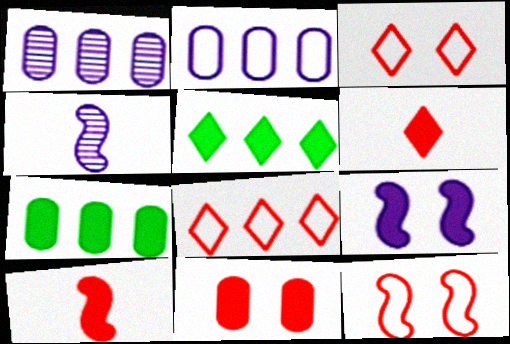[[3, 4, 7], 
[6, 7, 9]]